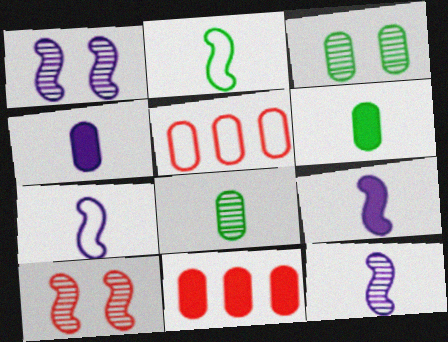[[3, 4, 5], 
[7, 9, 12]]